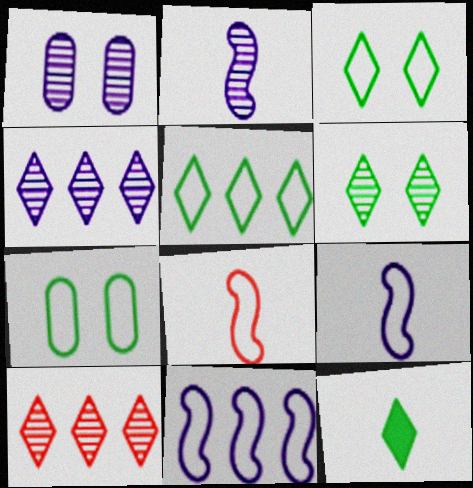[[1, 2, 4], 
[5, 6, 12]]